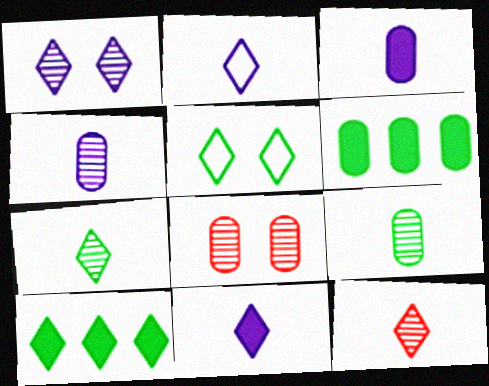[[5, 7, 10]]